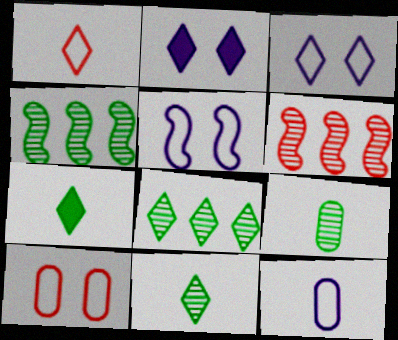[[1, 2, 8]]